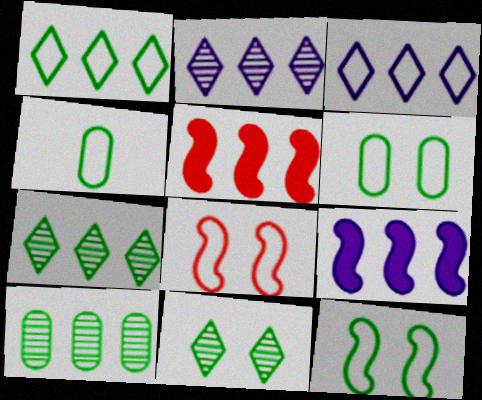[[1, 4, 12], 
[3, 4, 8], 
[3, 5, 10]]